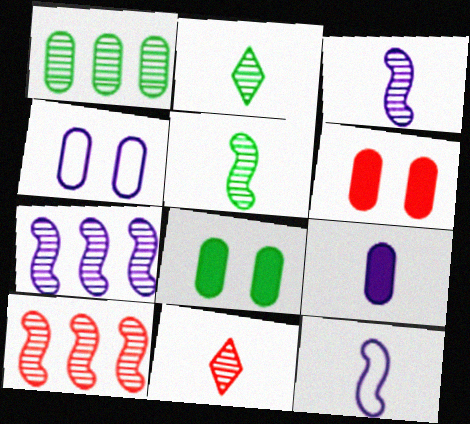[]